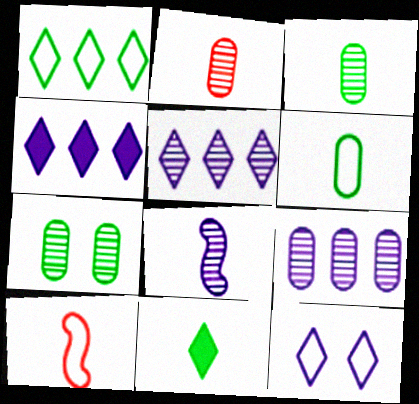[[2, 7, 9], 
[4, 7, 10]]